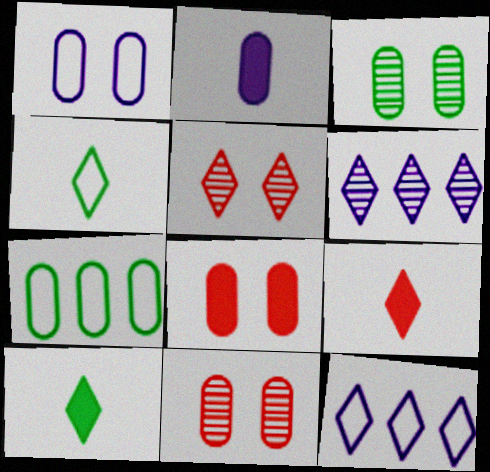[[1, 3, 8], 
[2, 7, 11], 
[5, 10, 12]]